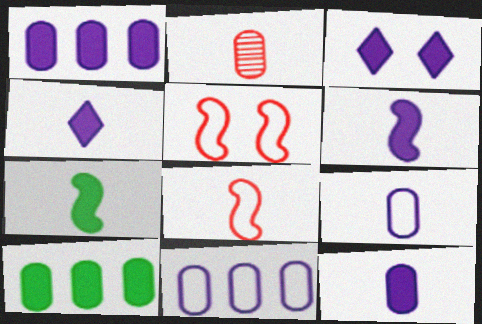[[1, 3, 6], 
[4, 6, 12]]